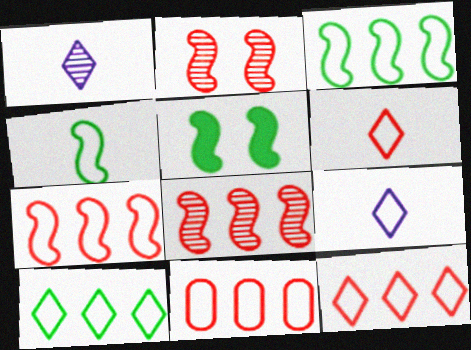[[1, 5, 11], 
[7, 11, 12]]